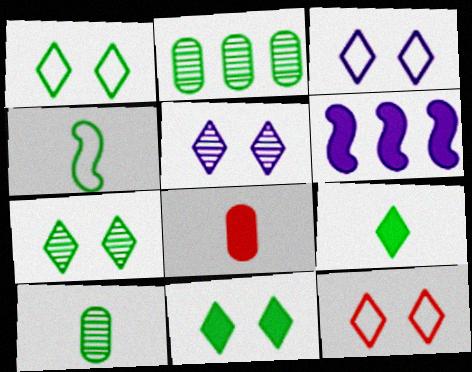[[1, 3, 12], 
[1, 7, 11], 
[2, 4, 11], 
[4, 9, 10], 
[5, 11, 12], 
[6, 8, 11], 
[6, 10, 12]]